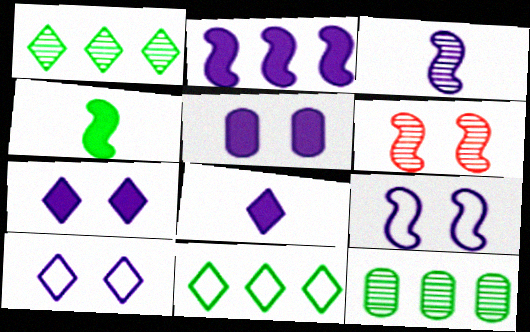[[2, 3, 9], 
[2, 5, 8]]